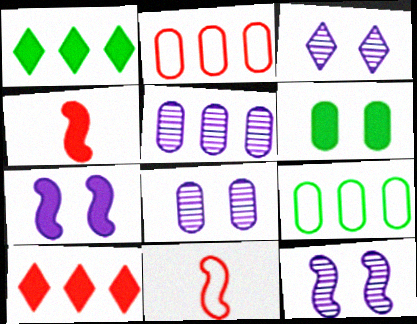[[1, 8, 11], 
[3, 4, 9], 
[3, 8, 12]]